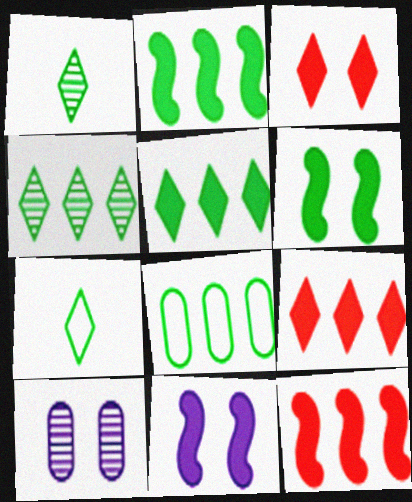[[1, 6, 8], 
[2, 4, 8], 
[7, 10, 12]]